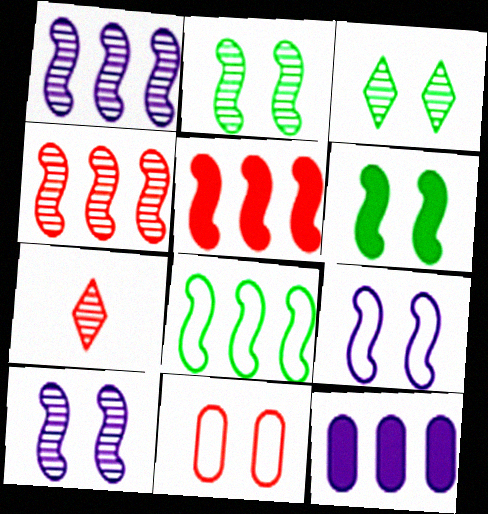[[1, 5, 8], 
[5, 7, 11]]